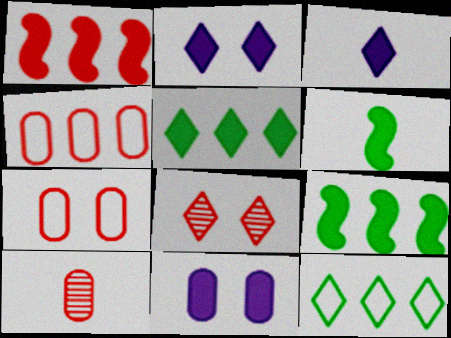[[3, 8, 12]]